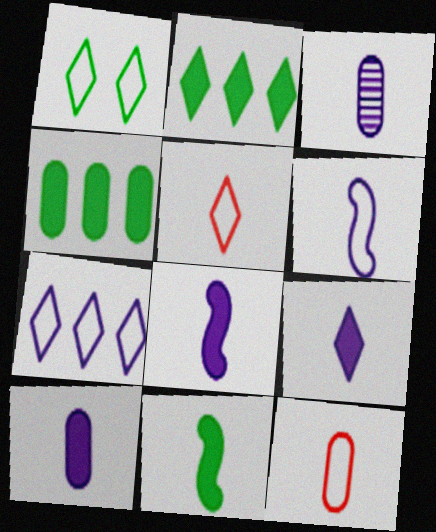[[1, 5, 7], 
[3, 5, 11], 
[3, 6, 9], 
[8, 9, 10]]